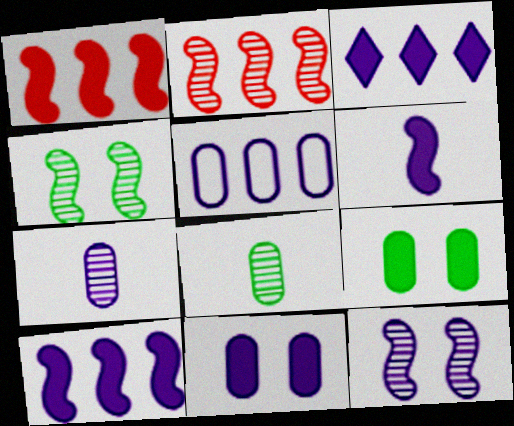[[3, 6, 11], 
[5, 7, 11]]